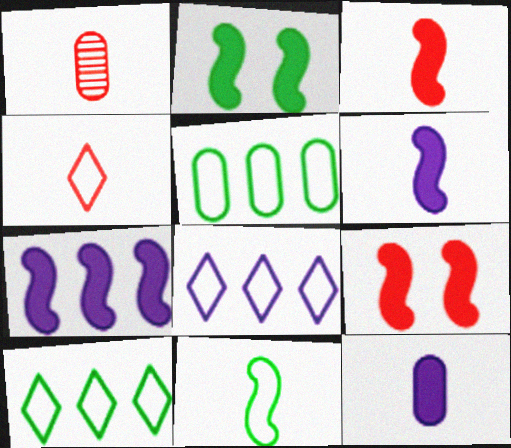[[1, 2, 8], 
[1, 3, 4], 
[2, 3, 7]]